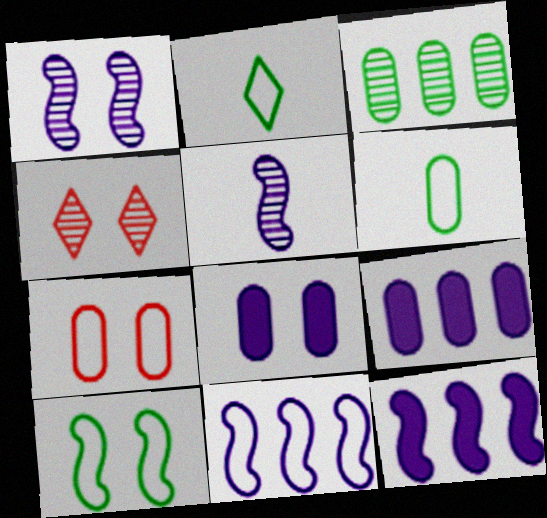[[2, 7, 11], 
[3, 4, 5], 
[4, 6, 12], 
[4, 8, 10]]